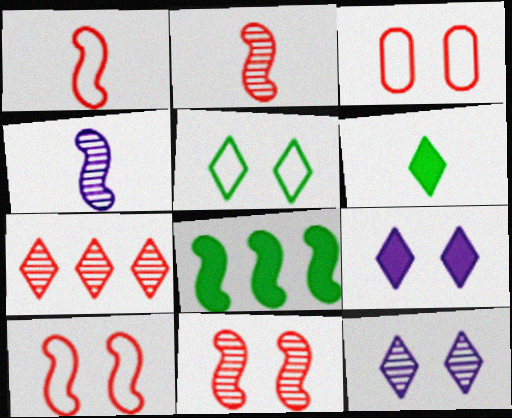[[4, 8, 10]]